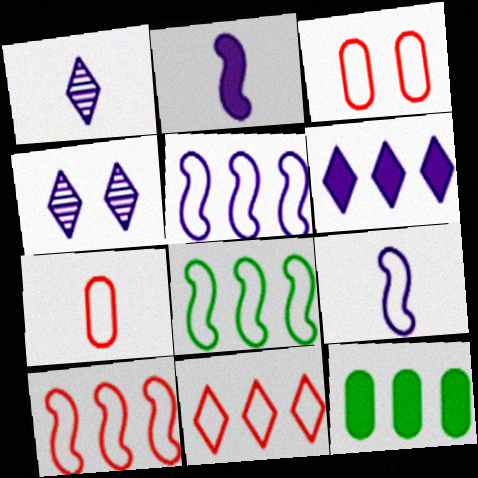[[5, 8, 10]]